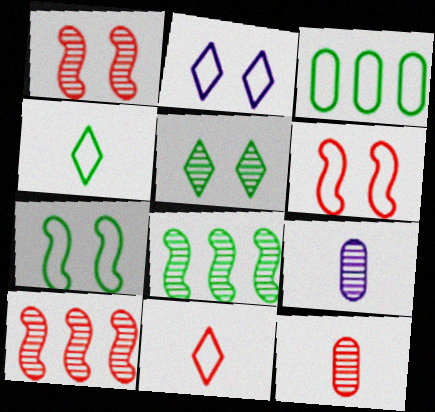[[3, 4, 7], 
[5, 9, 10]]